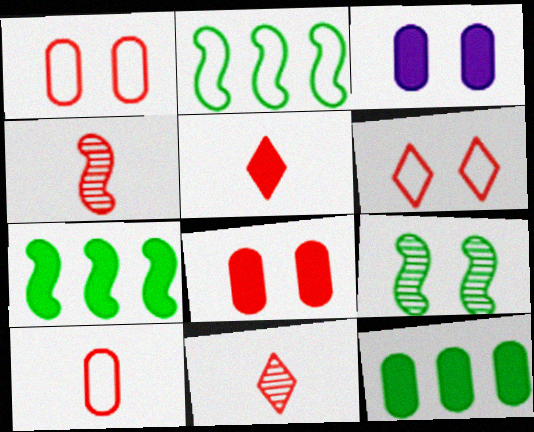[[2, 3, 11], 
[3, 5, 7], 
[3, 6, 9], 
[4, 5, 10]]